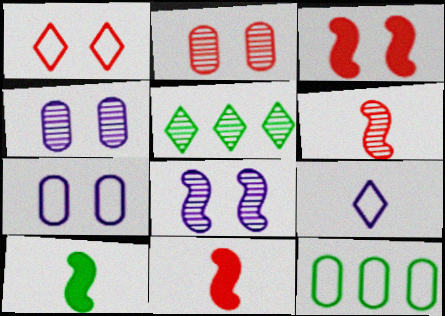[[1, 2, 3], 
[4, 5, 6], 
[5, 7, 11]]